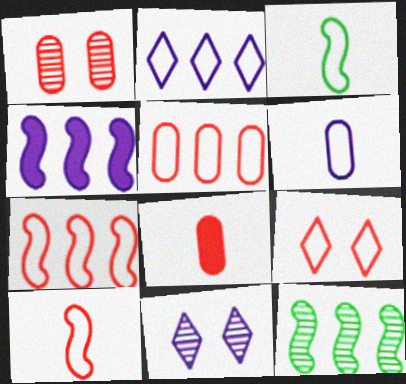[[1, 5, 8], 
[4, 6, 11], 
[4, 7, 12], 
[5, 9, 10]]